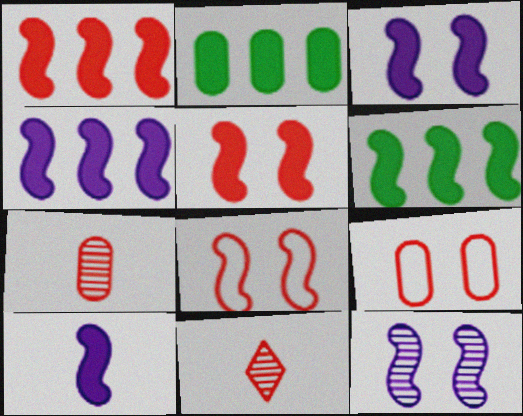[[1, 4, 6], 
[1, 9, 11], 
[3, 4, 10], 
[5, 6, 10]]